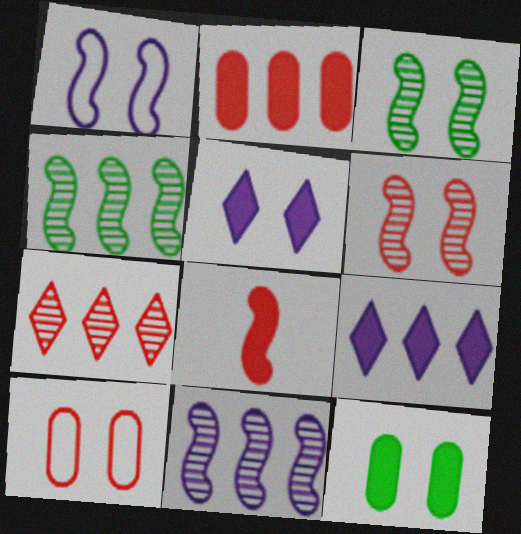[[1, 4, 8], 
[3, 5, 10], 
[7, 8, 10], 
[8, 9, 12]]